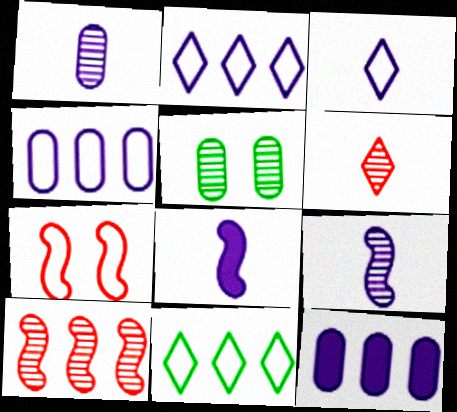[[1, 3, 8], 
[10, 11, 12]]